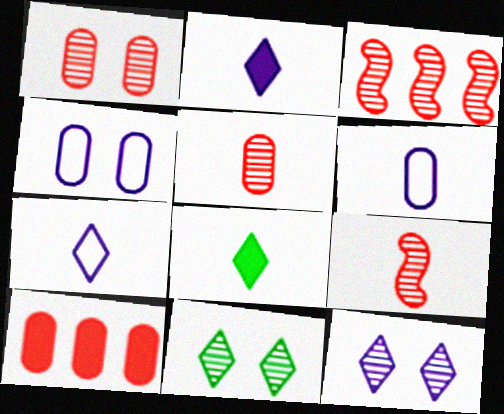[[3, 4, 8], 
[6, 8, 9]]